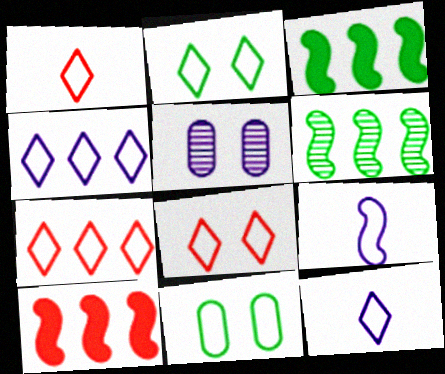[[1, 2, 4], 
[1, 3, 5], 
[1, 7, 8], 
[2, 7, 12], 
[7, 9, 11]]